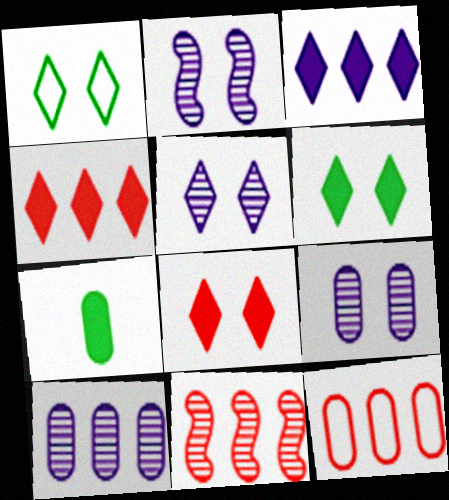[[1, 5, 8], 
[2, 5, 9], 
[4, 11, 12], 
[7, 9, 12]]